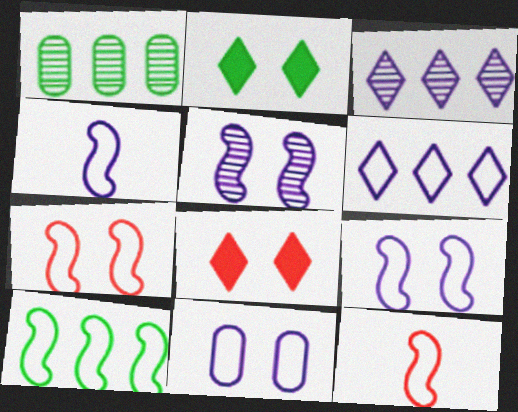[[1, 4, 8], 
[4, 6, 11], 
[4, 7, 10], 
[9, 10, 12]]